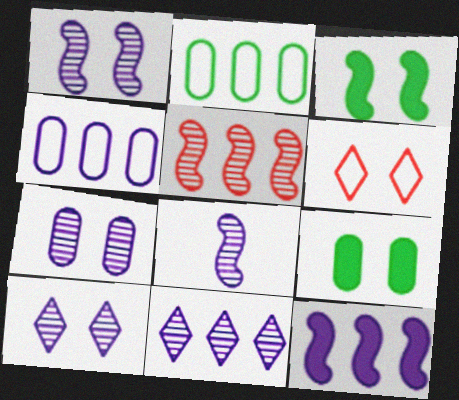[[1, 6, 9], 
[1, 7, 10], 
[3, 6, 7], 
[4, 11, 12], 
[7, 8, 11]]